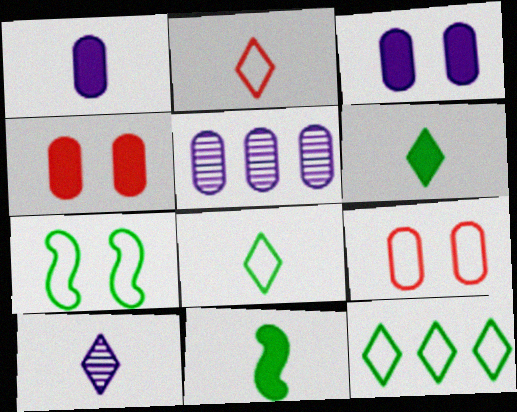[[2, 6, 10]]